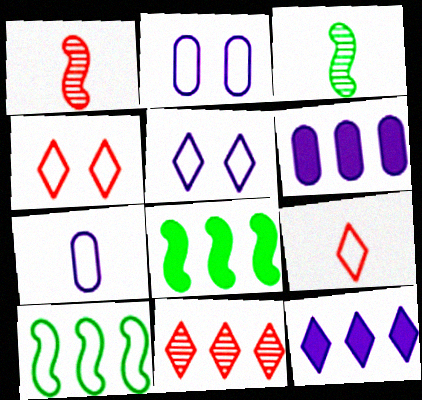[[2, 9, 10], 
[3, 4, 6], 
[4, 7, 10], 
[6, 10, 11]]